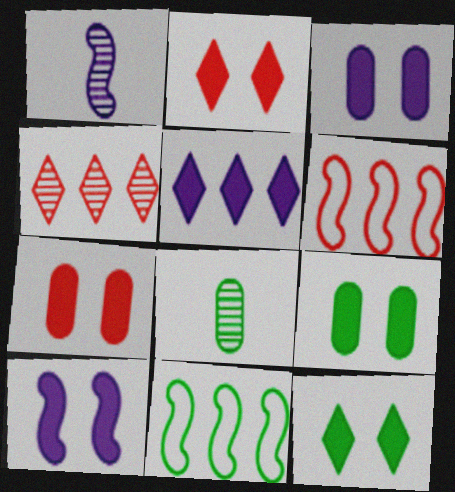[[2, 9, 10], 
[3, 7, 9], 
[7, 10, 12], 
[8, 11, 12]]